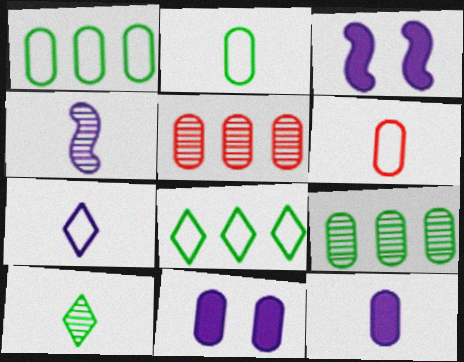[[2, 5, 11], 
[4, 7, 12], 
[6, 9, 11]]